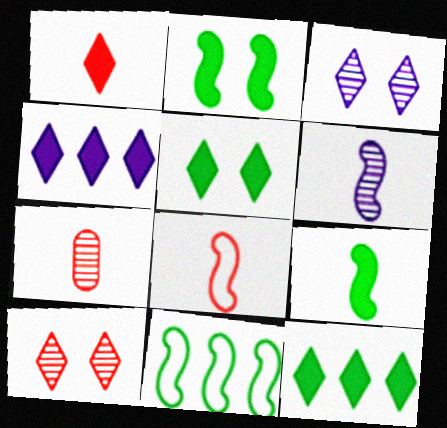[[1, 4, 5], 
[1, 7, 8], 
[6, 8, 9]]